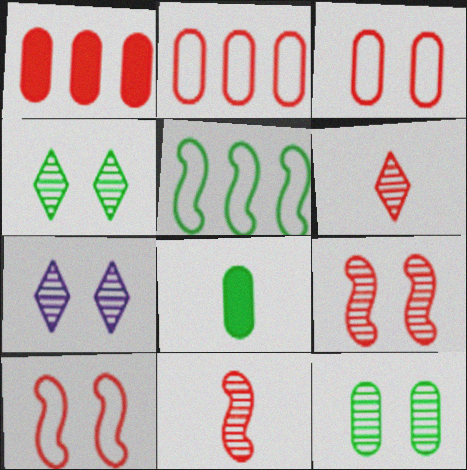[[1, 6, 10], 
[4, 5, 8], 
[7, 9, 12]]